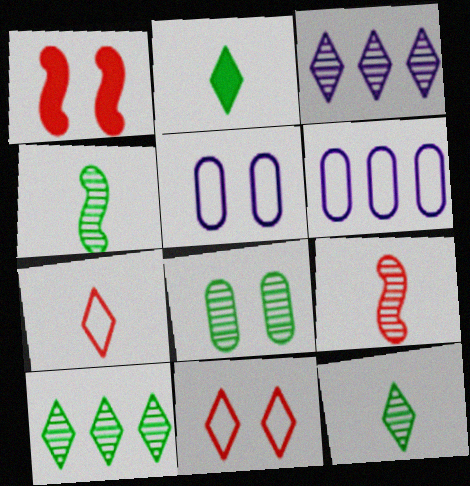[[1, 6, 12], 
[2, 3, 11], 
[3, 8, 9], 
[4, 8, 10]]